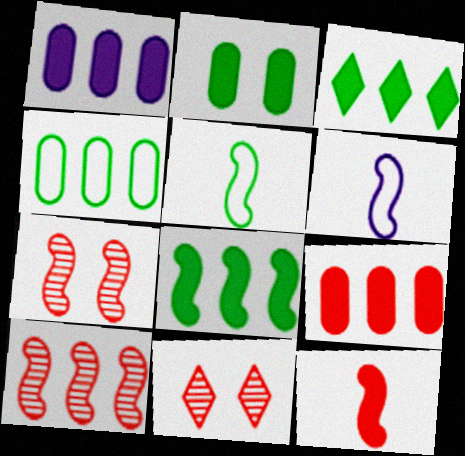[[1, 5, 11], 
[6, 7, 8]]